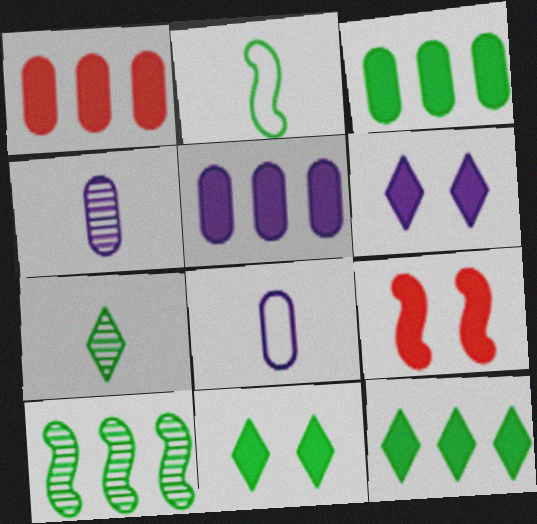[[1, 3, 5]]